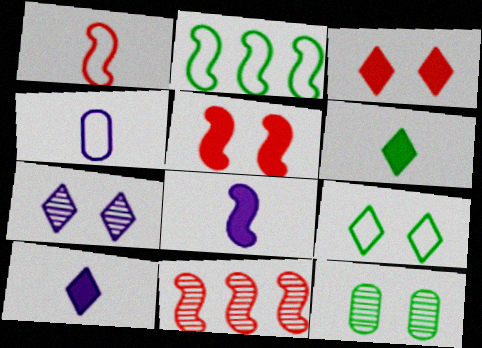[[1, 5, 11], 
[2, 6, 12], 
[3, 7, 9]]